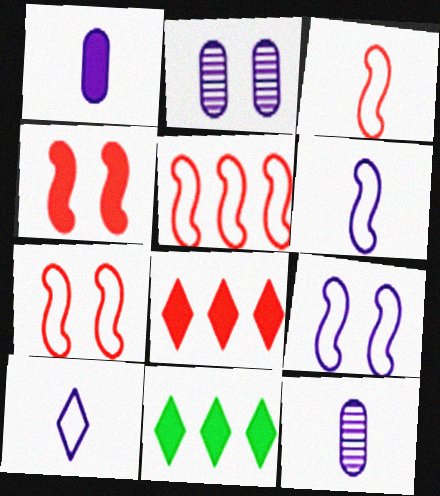[[1, 4, 11], 
[2, 3, 11], 
[3, 5, 7], 
[7, 11, 12]]